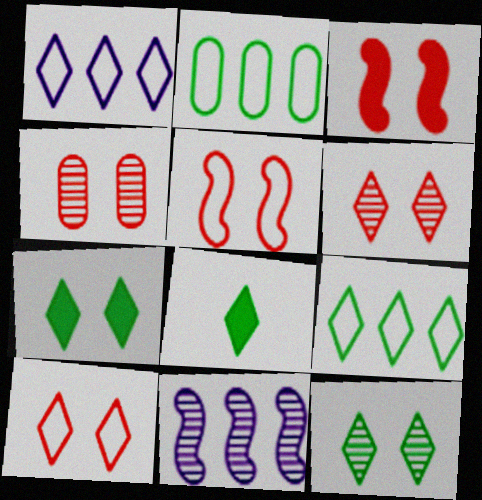[[1, 6, 8], 
[3, 4, 10], 
[8, 9, 12]]